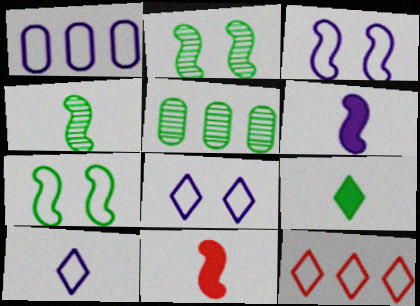[[1, 3, 10], 
[5, 7, 9], 
[5, 8, 11]]